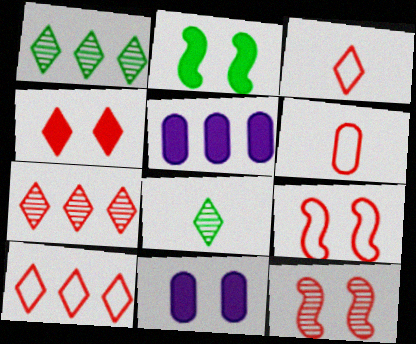[[2, 4, 11], 
[3, 4, 7], 
[5, 8, 9], 
[6, 9, 10]]